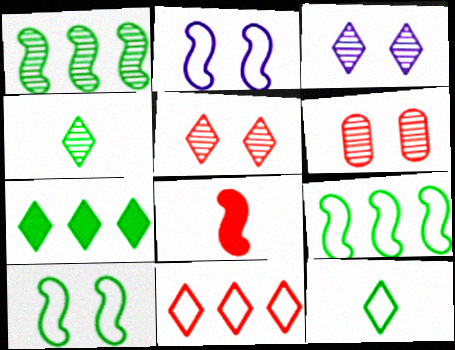[[1, 2, 8], 
[6, 8, 11]]